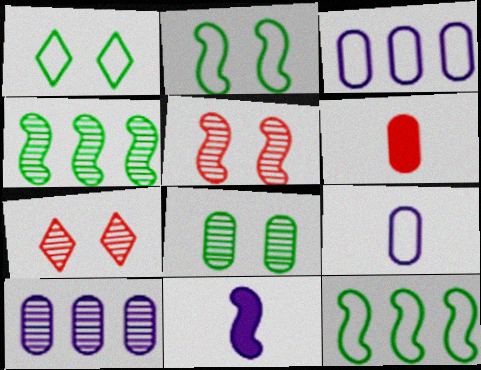[[3, 6, 8], 
[5, 11, 12]]